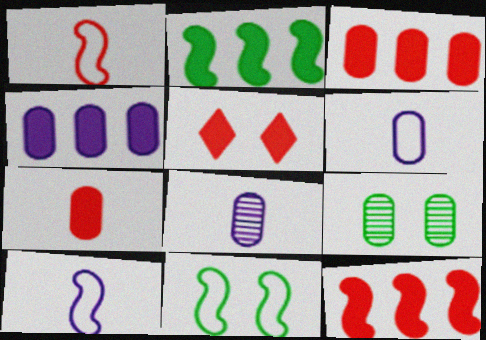[[3, 6, 9], 
[5, 7, 12]]